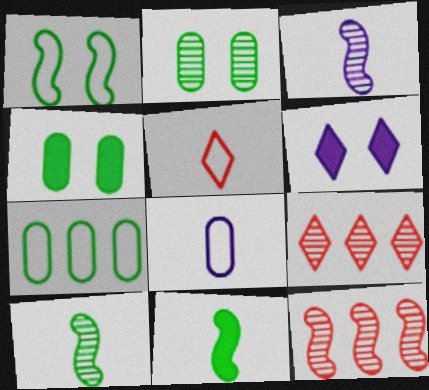[[2, 3, 9]]